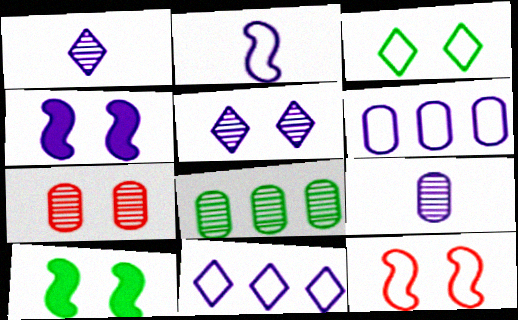[[1, 4, 6], 
[3, 4, 7], 
[4, 9, 11], 
[7, 8, 9]]